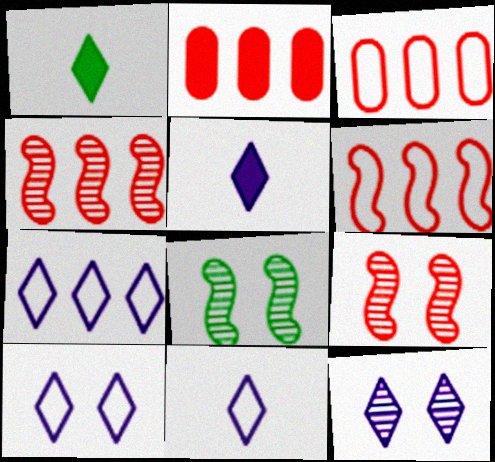[[2, 8, 11], 
[3, 5, 8], 
[5, 7, 12], 
[7, 10, 11]]